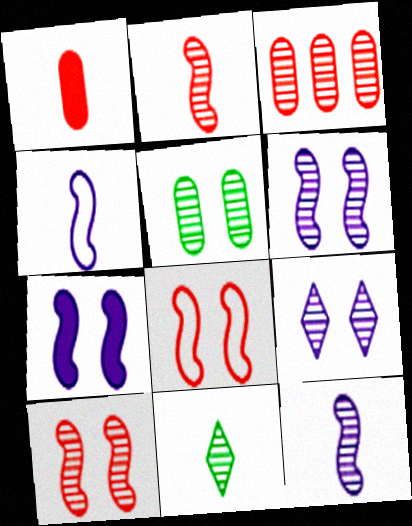[[1, 4, 11], 
[3, 6, 11], 
[5, 9, 10]]